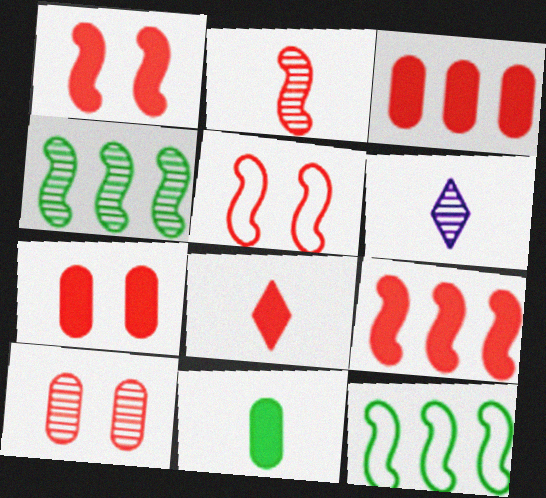[[1, 3, 8], 
[2, 5, 9], 
[4, 6, 10], 
[6, 7, 12], 
[7, 8, 9]]